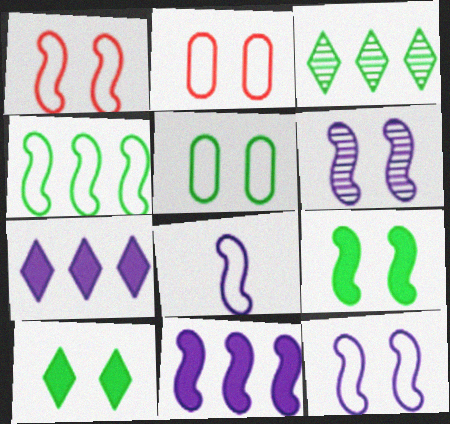[[1, 4, 8], 
[1, 6, 9], 
[2, 6, 10], 
[6, 8, 11]]